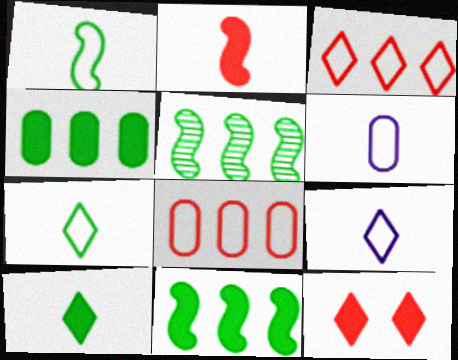[[5, 6, 12]]